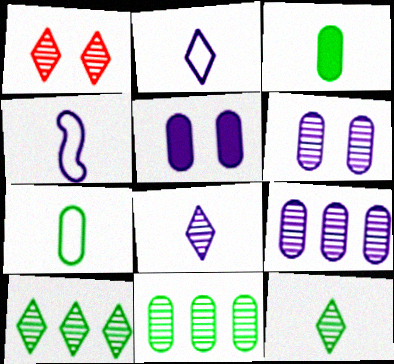[[1, 8, 10]]